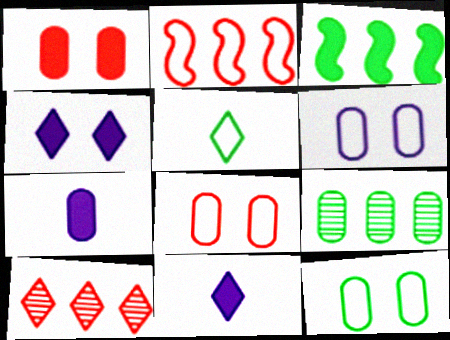[[1, 3, 11], 
[2, 5, 6], 
[4, 5, 10], 
[6, 8, 12], 
[7, 8, 9]]